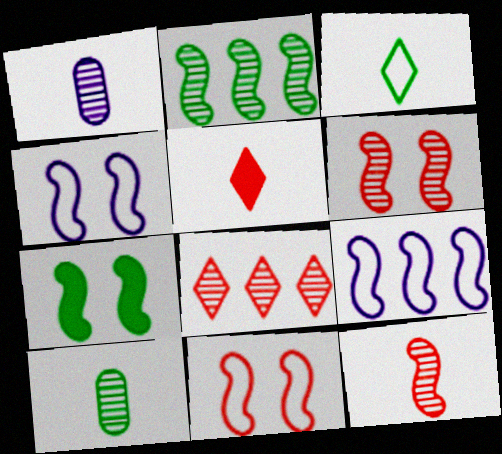[[4, 6, 7], 
[7, 9, 12]]